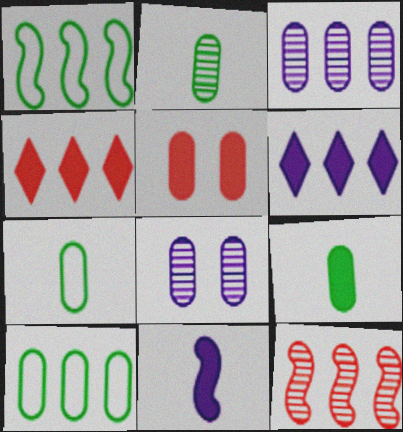[[1, 3, 4], 
[2, 7, 9], 
[3, 5, 7], 
[6, 10, 12]]